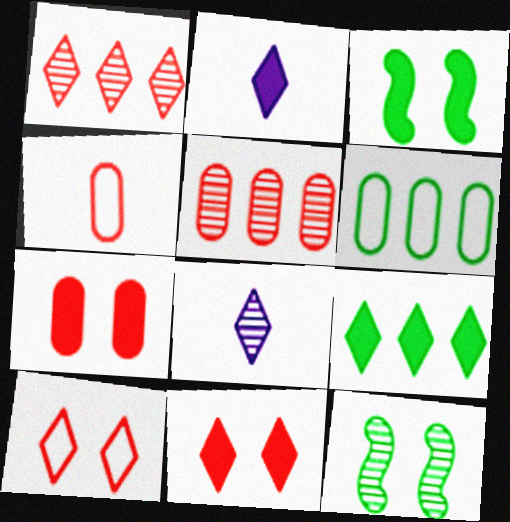[[2, 9, 11], 
[4, 5, 7], 
[5, 8, 12], 
[8, 9, 10]]